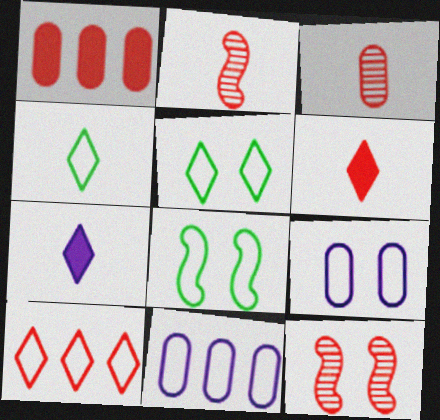[]